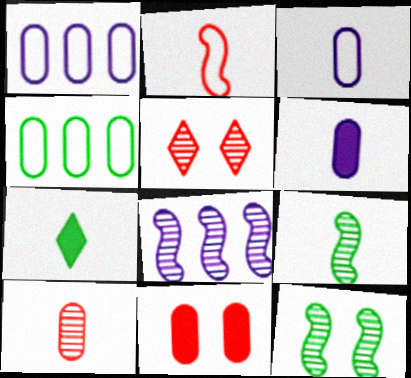[[4, 7, 12]]